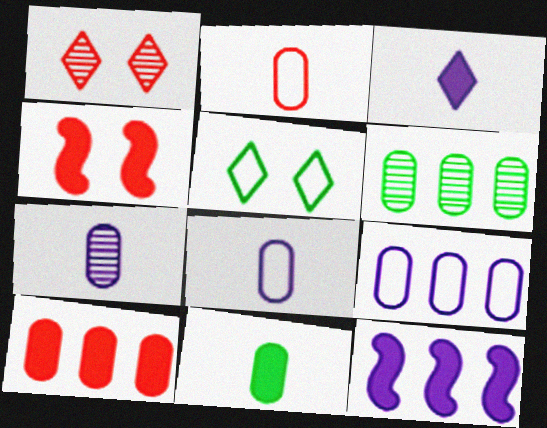[[2, 7, 11], 
[6, 9, 10]]